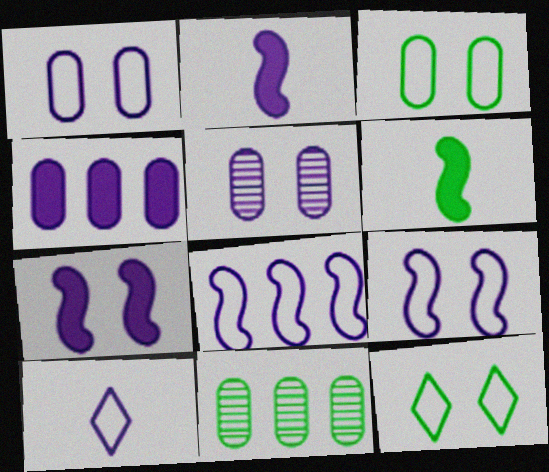[[1, 8, 10], 
[6, 11, 12]]